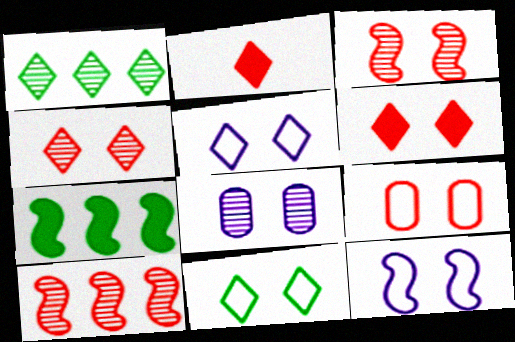[[1, 2, 5], 
[2, 9, 10], 
[3, 6, 9], 
[9, 11, 12]]